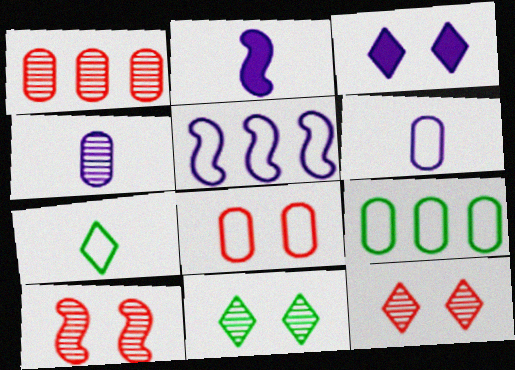[[2, 9, 12], 
[3, 4, 5], 
[5, 7, 8], 
[6, 8, 9]]